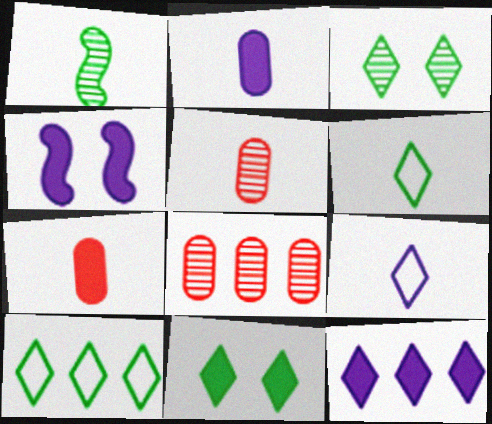[[1, 7, 9], 
[2, 4, 12], 
[4, 5, 10], 
[4, 6, 8]]